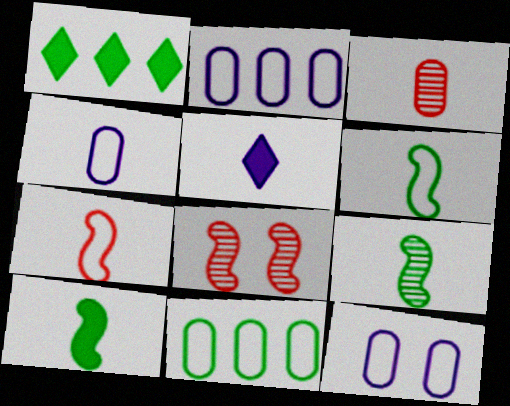[[1, 4, 8], 
[2, 4, 12], 
[3, 5, 6], 
[5, 8, 11], 
[6, 9, 10]]